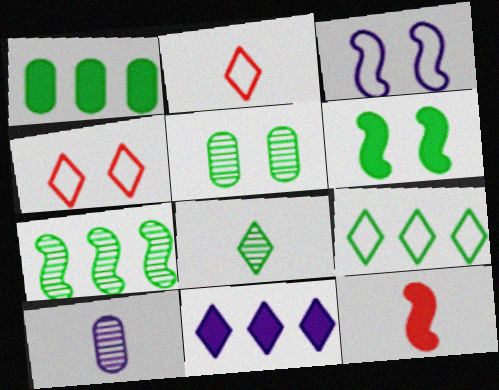[[1, 7, 9], 
[3, 7, 12], 
[3, 10, 11], 
[4, 8, 11], 
[5, 7, 8]]